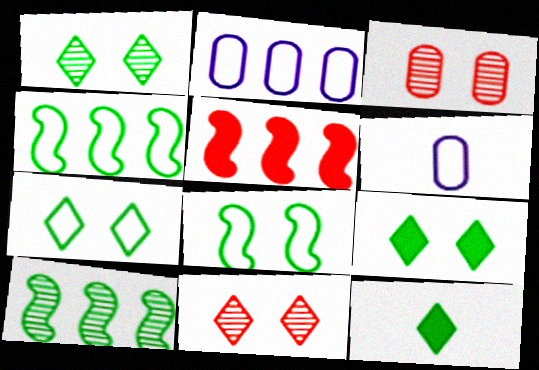[[1, 5, 6], 
[1, 7, 9]]